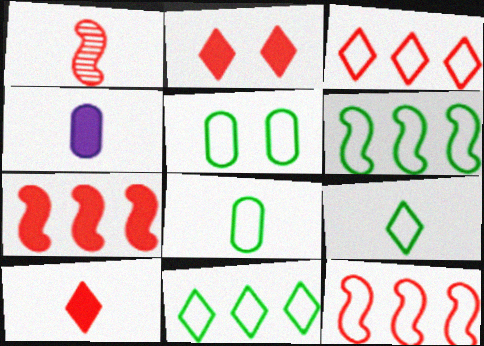[[1, 4, 9], 
[5, 6, 9]]